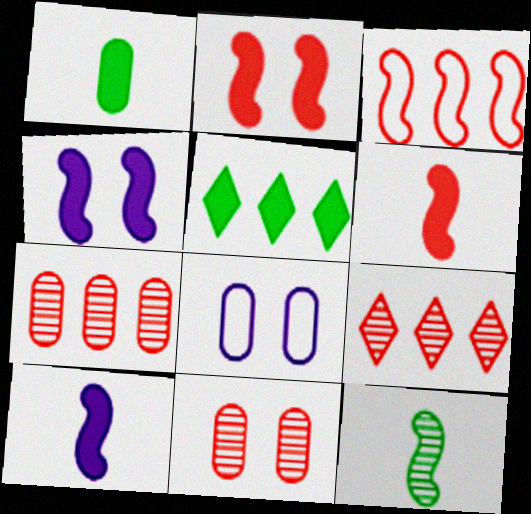[[1, 7, 8], 
[3, 4, 12]]